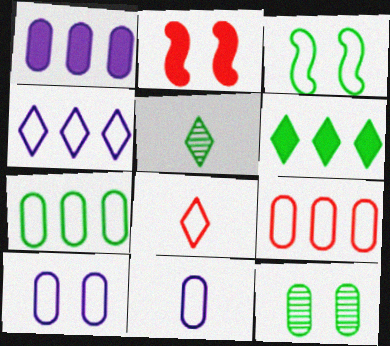[]